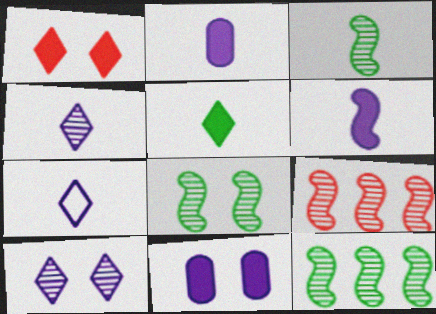[[3, 8, 12]]